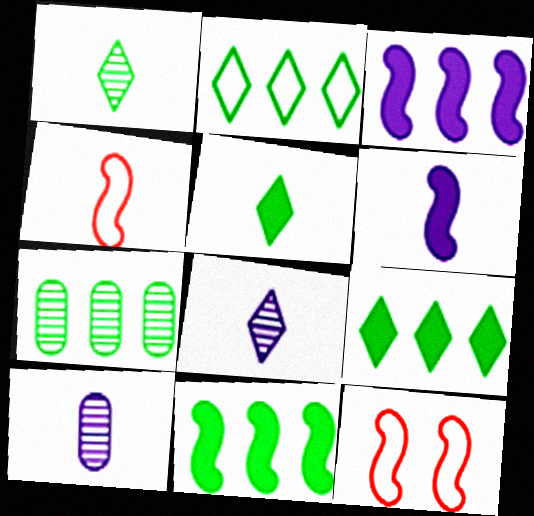[[2, 7, 11], 
[4, 5, 10], 
[9, 10, 12]]